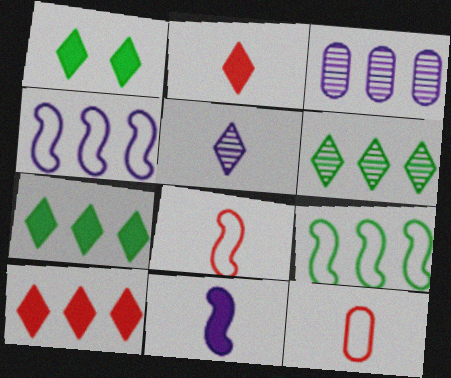[[1, 3, 8], 
[3, 9, 10]]